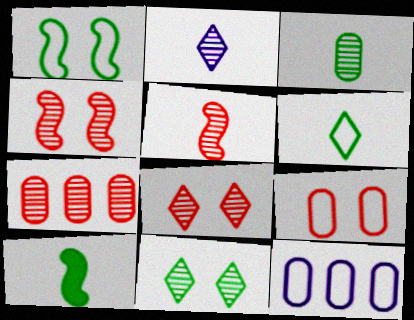[[2, 3, 5], 
[3, 6, 10], 
[5, 7, 8], 
[8, 10, 12]]